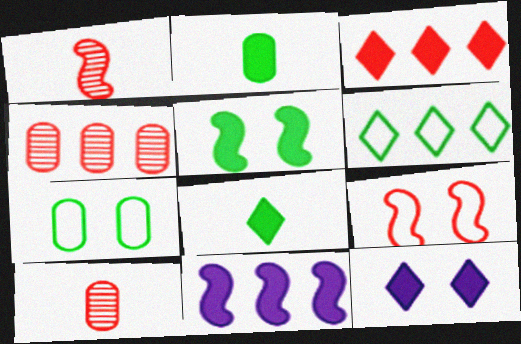[[3, 8, 12], 
[3, 9, 10], 
[4, 6, 11]]